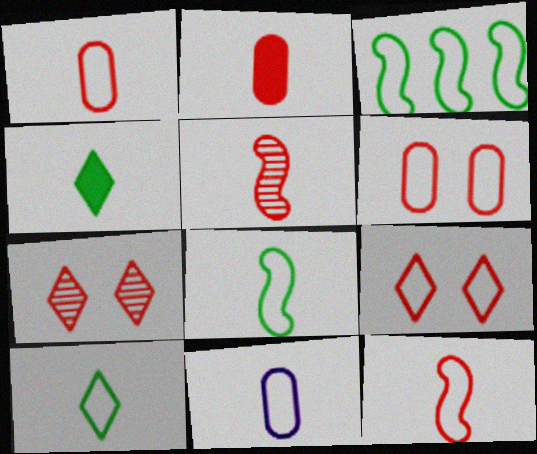[[3, 9, 11], 
[4, 5, 11], 
[10, 11, 12]]